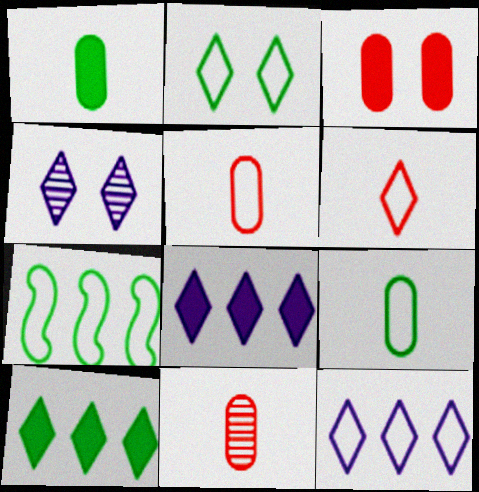[[2, 6, 12], 
[2, 7, 9], 
[4, 6, 10]]